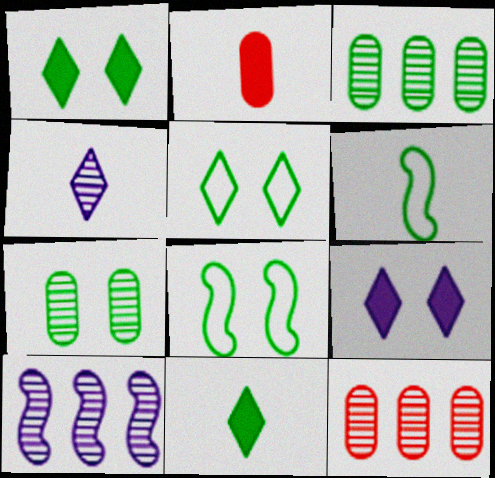[[1, 3, 6], 
[1, 7, 8], 
[2, 4, 6], 
[2, 5, 10], 
[3, 8, 11], 
[6, 9, 12]]